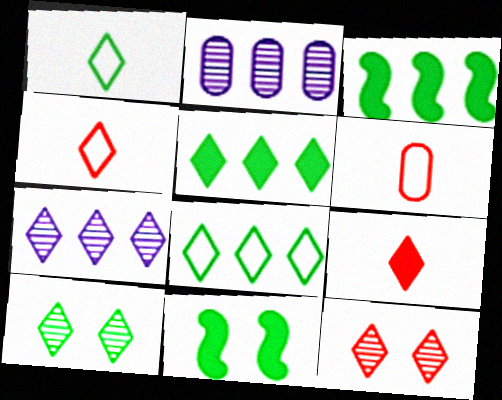[[1, 5, 10], 
[2, 4, 11], 
[6, 7, 11]]